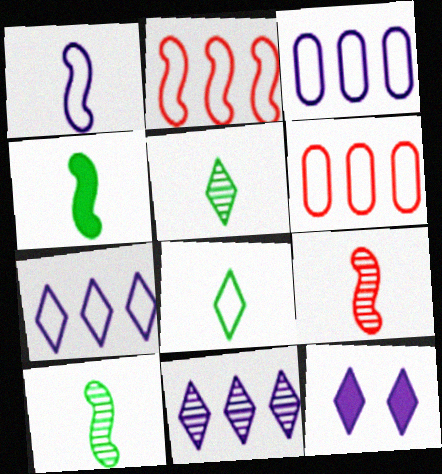[[1, 4, 9], 
[6, 10, 12]]